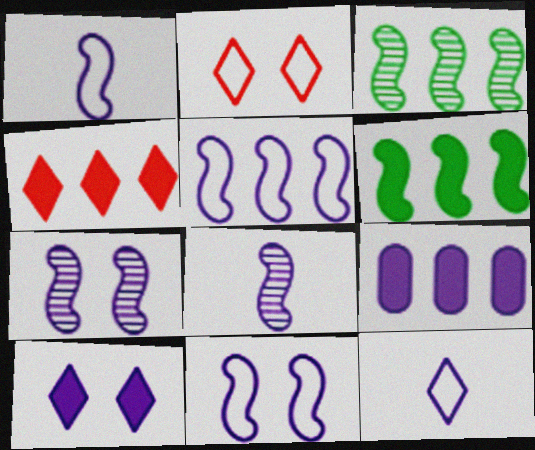[[1, 5, 11], 
[4, 6, 9], 
[7, 9, 12]]